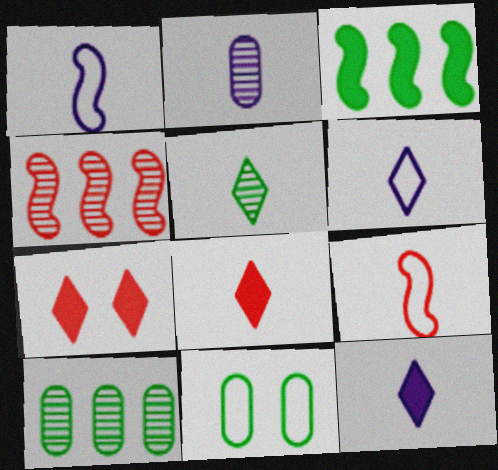[[1, 2, 12], 
[1, 7, 10], 
[3, 5, 11], 
[4, 11, 12], 
[5, 6, 8]]